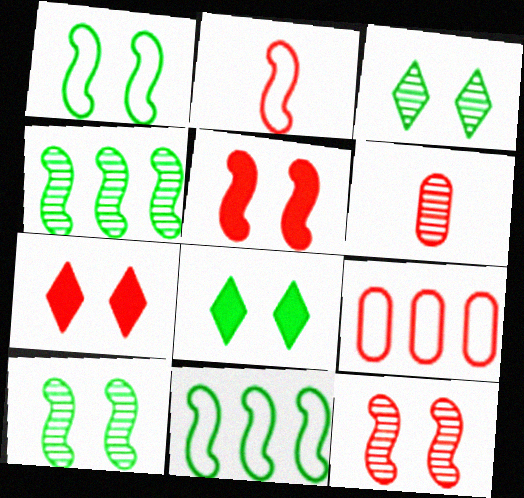[]